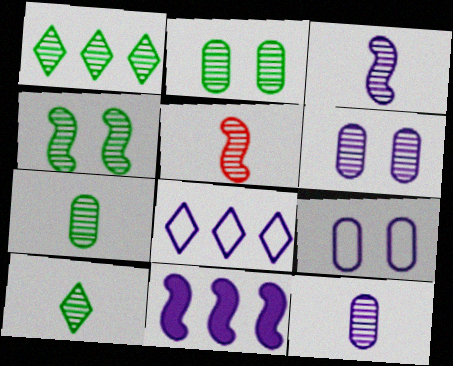[[1, 4, 7], 
[1, 5, 6], 
[5, 10, 12]]